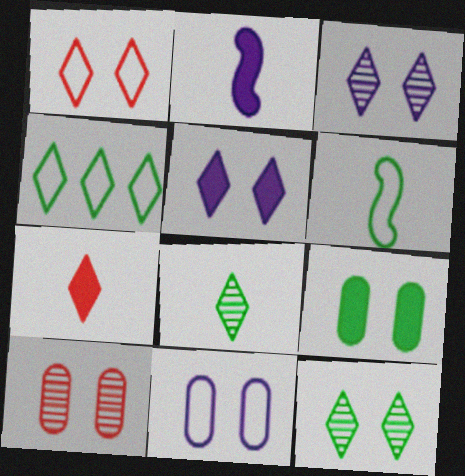[[1, 5, 12], 
[2, 4, 10], 
[3, 4, 7], 
[9, 10, 11]]